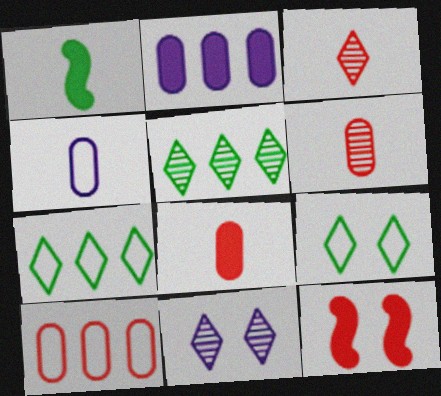[[1, 3, 4], 
[1, 10, 11], 
[3, 5, 11], 
[3, 10, 12], 
[4, 5, 12]]